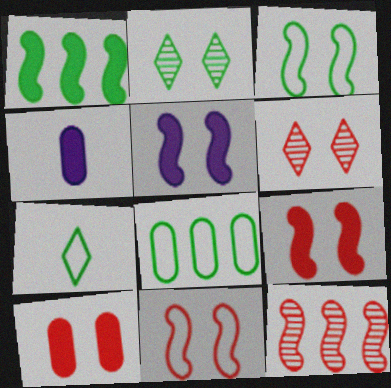[[3, 7, 8], 
[6, 10, 11]]